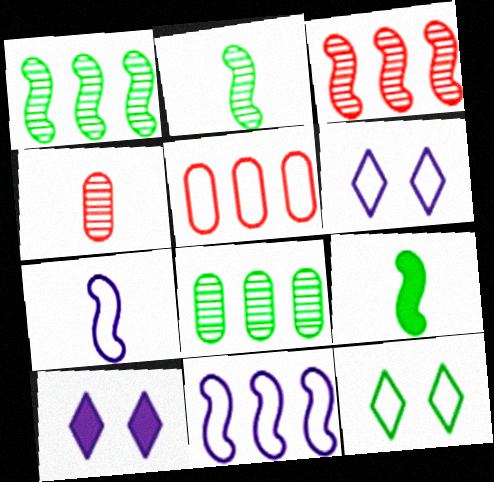[[2, 5, 10], 
[5, 7, 12], 
[8, 9, 12]]